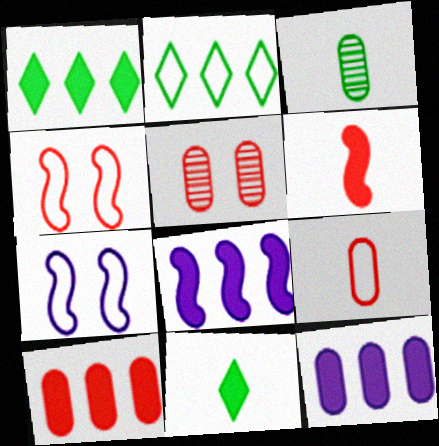[[1, 8, 10], 
[2, 7, 9], 
[5, 9, 10]]